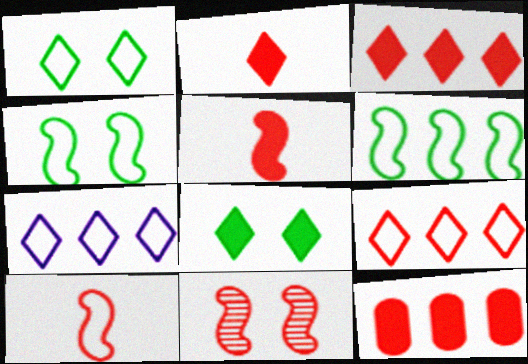[]